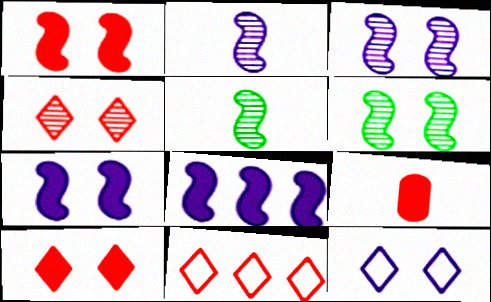[]